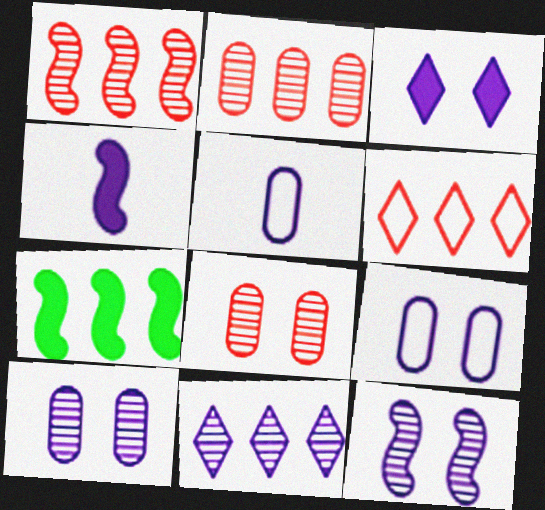[[3, 9, 12], 
[4, 9, 11]]